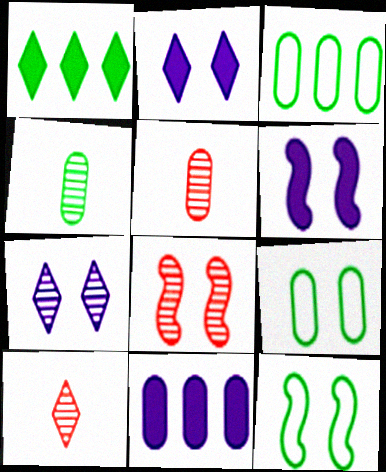[[1, 4, 12], 
[2, 8, 9], 
[3, 6, 10], 
[5, 9, 11], 
[6, 8, 12], 
[10, 11, 12]]